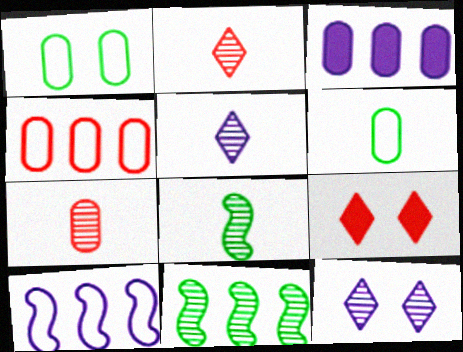[[1, 3, 7], 
[5, 7, 8], 
[7, 11, 12]]